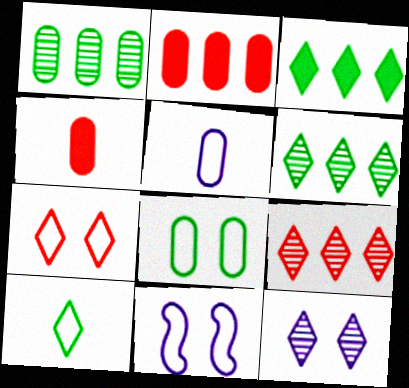[[4, 6, 11], 
[7, 8, 11]]